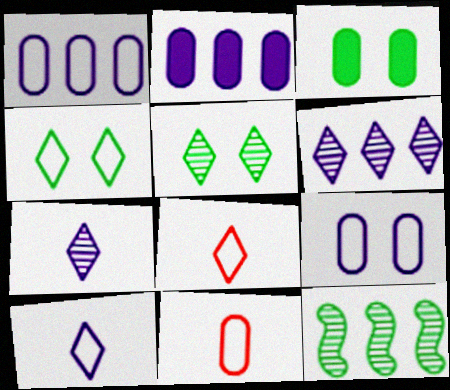[]